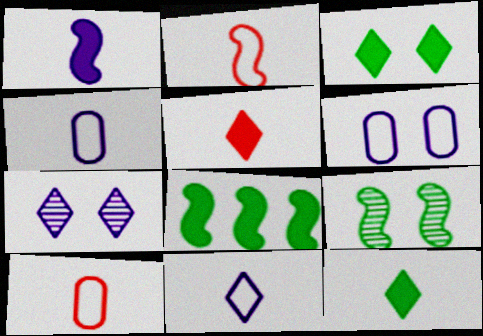[[7, 8, 10]]